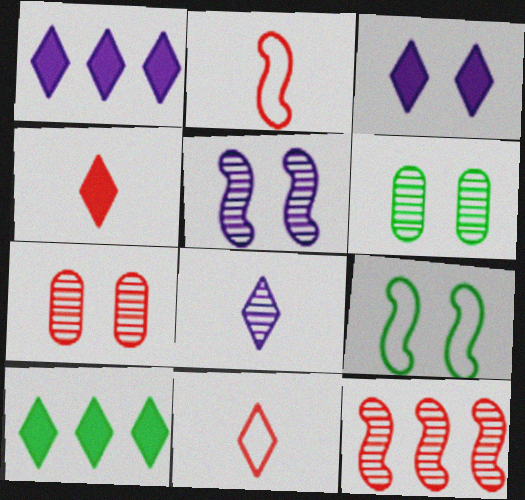[[1, 2, 6], 
[3, 4, 10], 
[3, 7, 9], 
[6, 8, 12]]